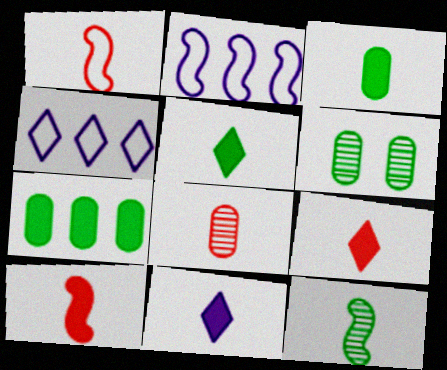[[1, 8, 9], 
[2, 6, 9], 
[3, 10, 11], 
[4, 6, 10], 
[5, 9, 11]]